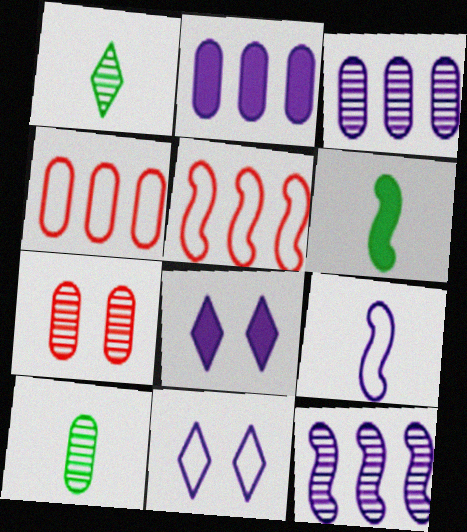[[1, 7, 12], 
[3, 7, 10], 
[3, 8, 9], 
[5, 8, 10]]